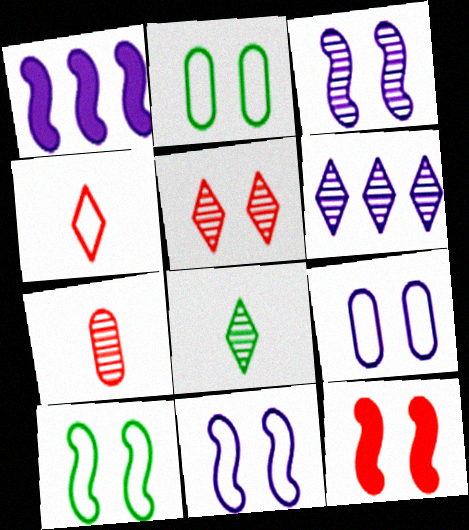[[3, 10, 12], 
[5, 6, 8]]